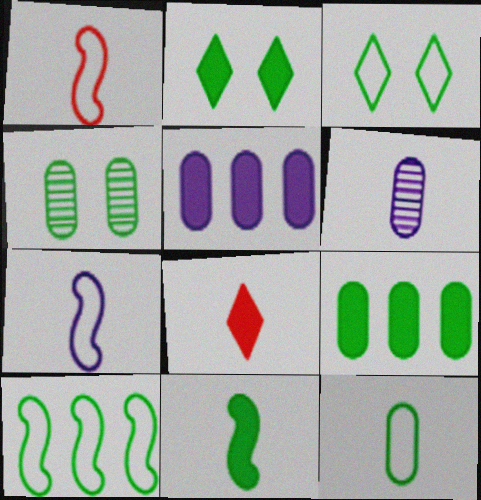[[2, 9, 11], 
[3, 10, 12], 
[4, 9, 12]]